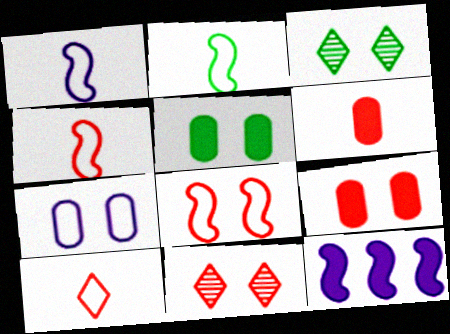[[1, 2, 4], 
[8, 9, 11]]